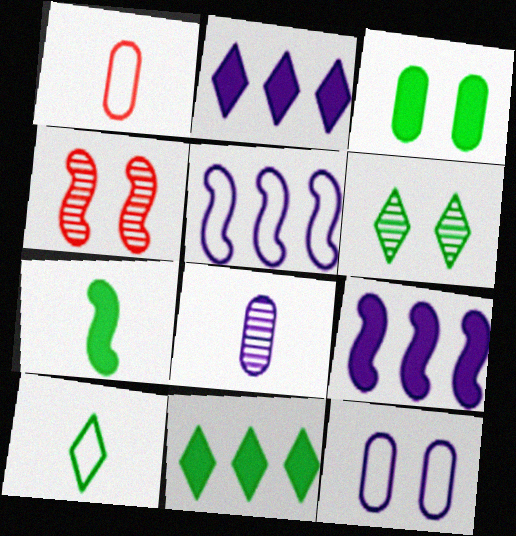[[1, 6, 9], 
[3, 7, 11], 
[4, 5, 7], 
[6, 10, 11]]